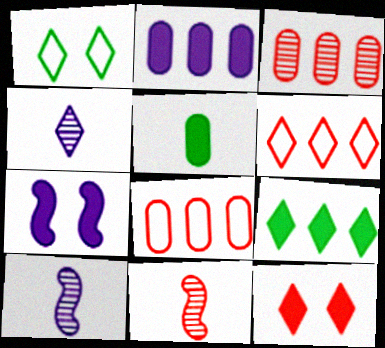[[1, 2, 11], 
[8, 11, 12]]